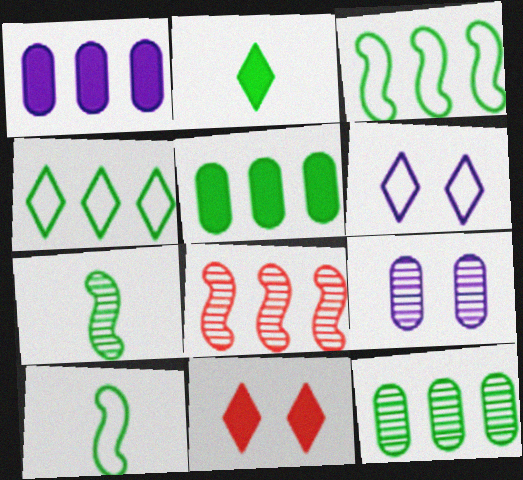[[1, 4, 8]]